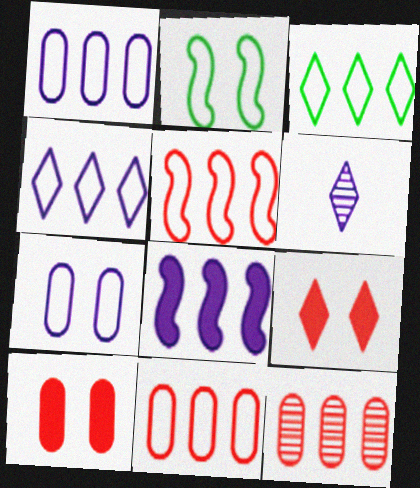[[1, 3, 5], 
[3, 6, 9], 
[3, 8, 12], 
[6, 7, 8]]